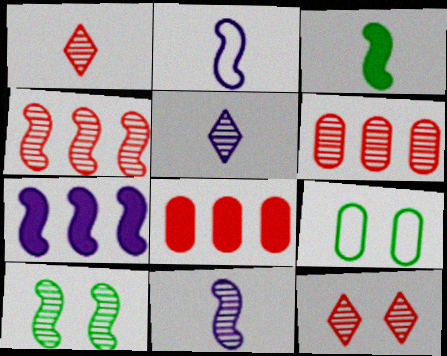[[1, 7, 9], 
[4, 10, 11], 
[5, 6, 10]]